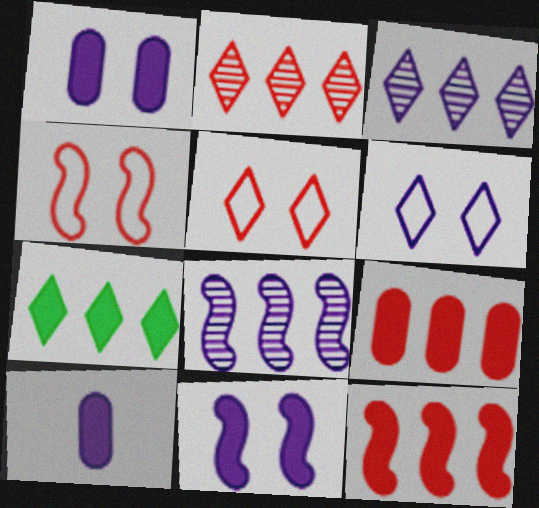[[6, 8, 10]]